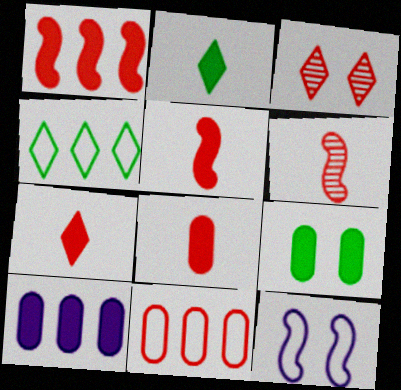[[3, 5, 11], 
[3, 9, 12], 
[5, 7, 8], 
[8, 9, 10]]